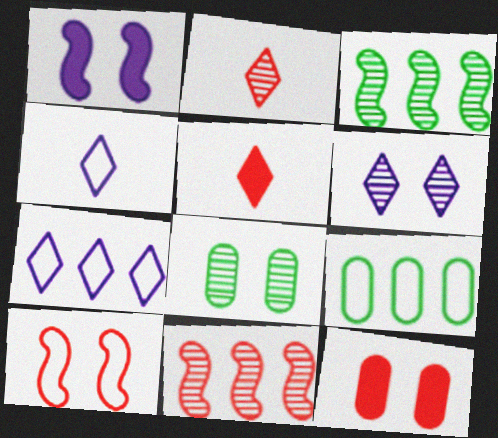[[1, 2, 9], 
[3, 4, 12], 
[4, 9, 10]]